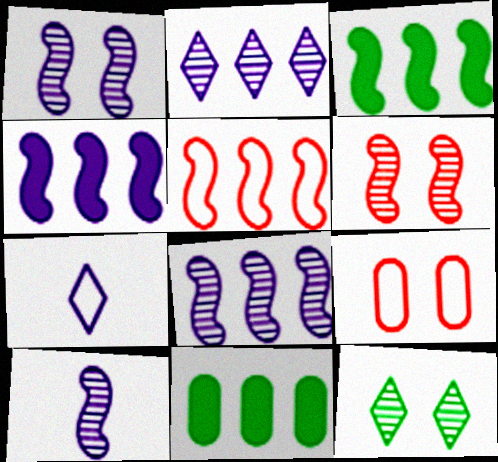[[1, 8, 10], 
[2, 5, 11], 
[3, 5, 8], 
[6, 7, 11]]